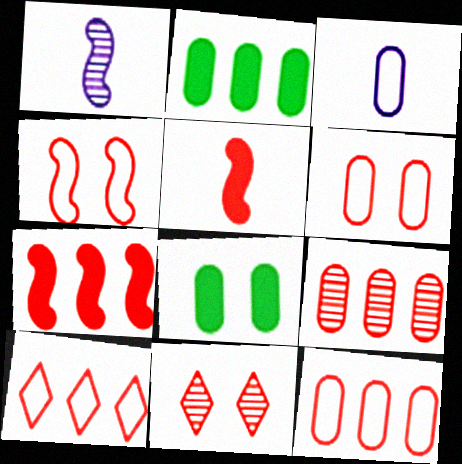[[1, 8, 10], 
[3, 8, 9], 
[5, 11, 12], 
[7, 9, 10]]